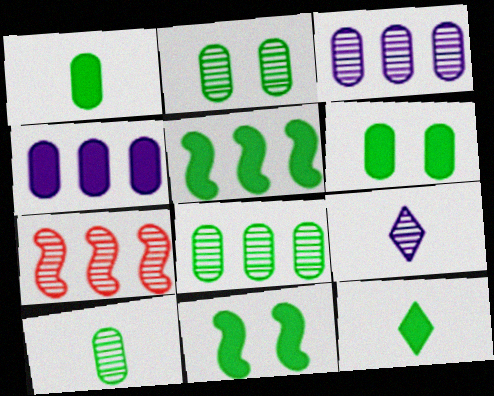[[2, 7, 9], 
[2, 8, 10], 
[5, 6, 12]]